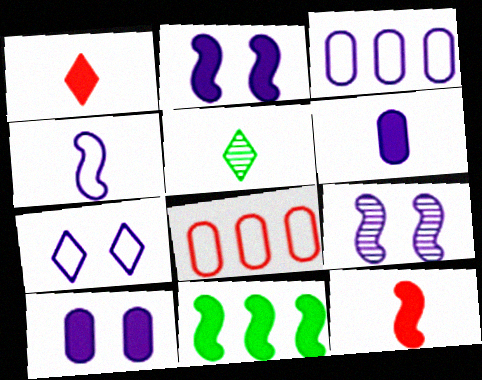[[1, 10, 11], 
[2, 5, 8], 
[2, 11, 12], 
[3, 4, 7], 
[7, 9, 10]]